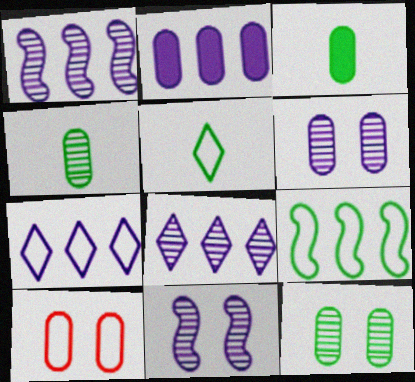[[1, 2, 7], 
[2, 4, 10]]